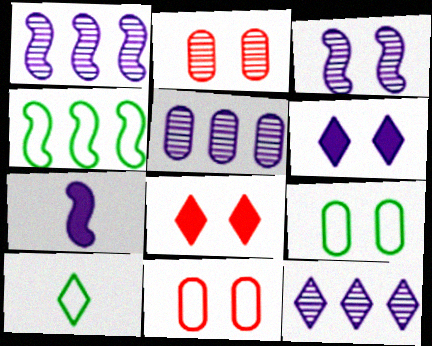[[1, 5, 12], 
[3, 8, 9], 
[4, 9, 10], 
[8, 10, 12]]